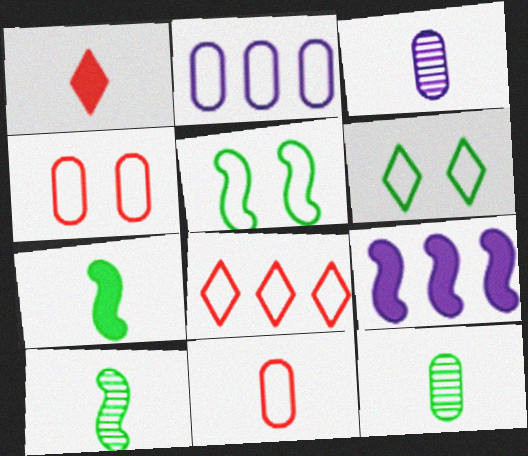[]